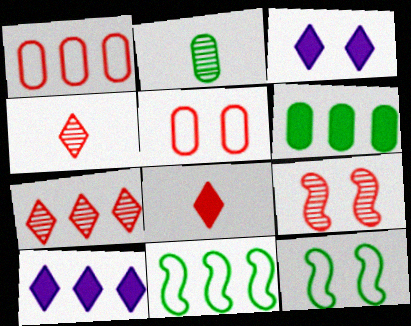[[1, 8, 9]]